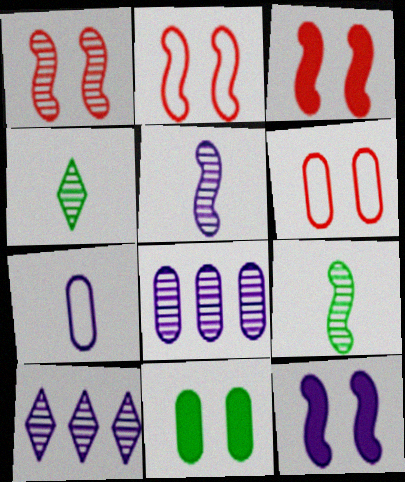[[1, 2, 3], 
[1, 4, 8], 
[7, 10, 12]]